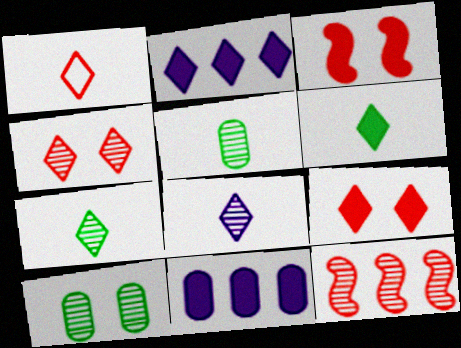[[1, 6, 8], 
[2, 6, 9], 
[3, 6, 11], 
[8, 10, 12]]